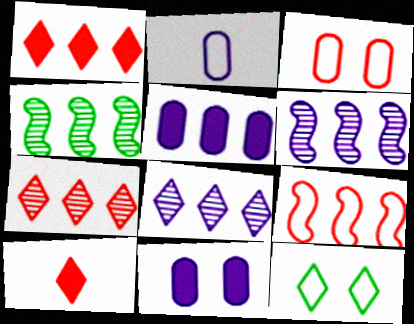[[2, 9, 12], 
[8, 10, 12]]